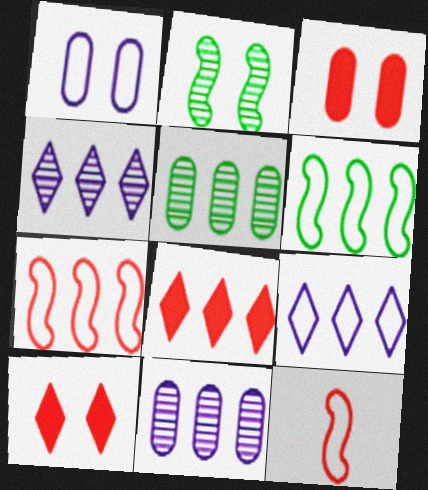[[1, 2, 10], 
[6, 8, 11]]